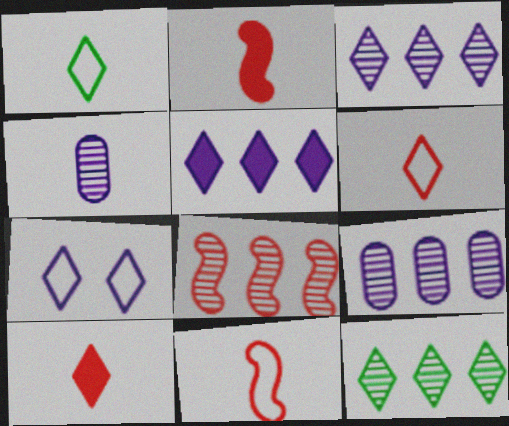[[1, 2, 4], 
[7, 10, 12], 
[8, 9, 12]]